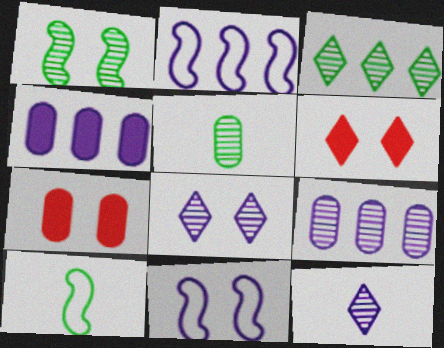[[1, 3, 5], 
[2, 5, 6], 
[4, 11, 12], 
[6, 9, 10]]